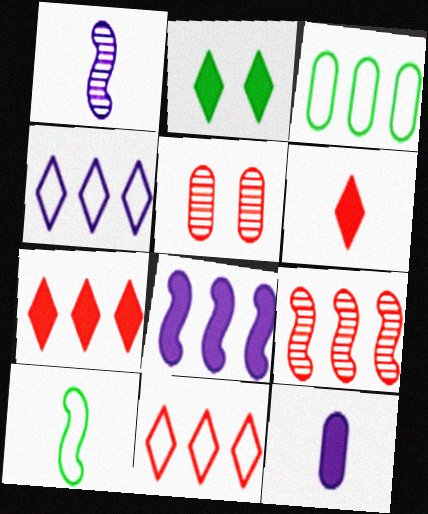[[3, 5, 12]]